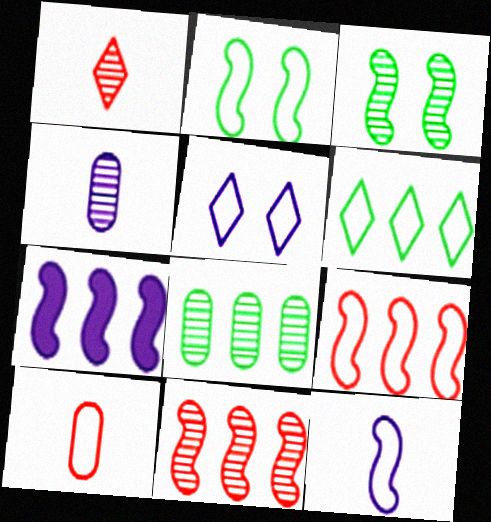[[2, 9, 12], 
[4, 5, 7]]